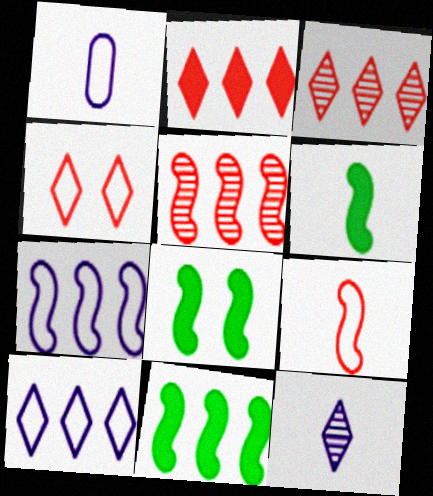[[1, 3, 8], 
[5, 7, 11], 
[6, 8, 11]]